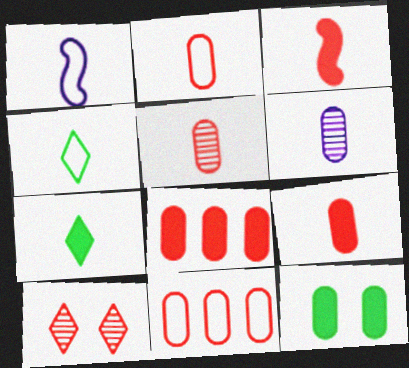[[1, 2, 4], 
[1, 5, 7], 
[2, 5, 9], 
[3, 4, 6], 
[3, 10, 11], 
[6, 11, 12]]